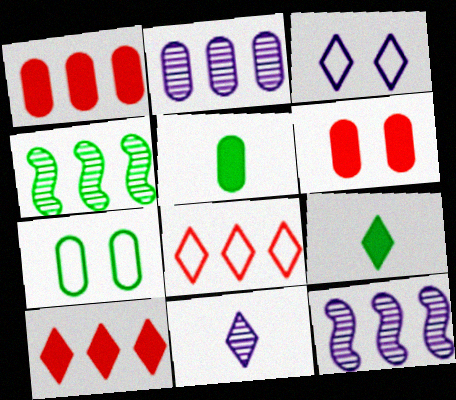[[4, 7, 9]]